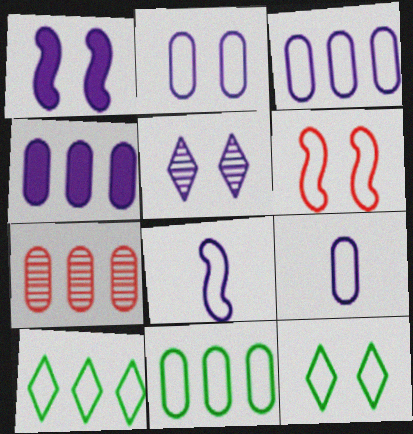[[1, 2, 5], 
[2, 3, 9], 
[2, 6, 12], 
[4, 5, 8], 
[4, 7, 11], 
[6, 9, 10]]